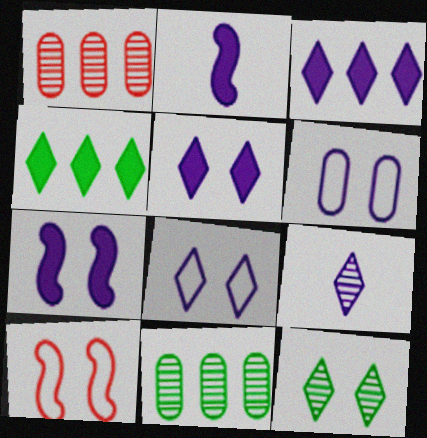[[3, 8, 9]]